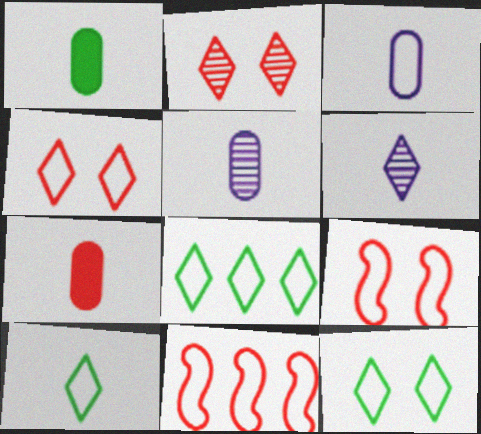[[2, 7, 11], 
[3, 8, 9], 
[3, 11, 12], 
[8, 10, 12]]